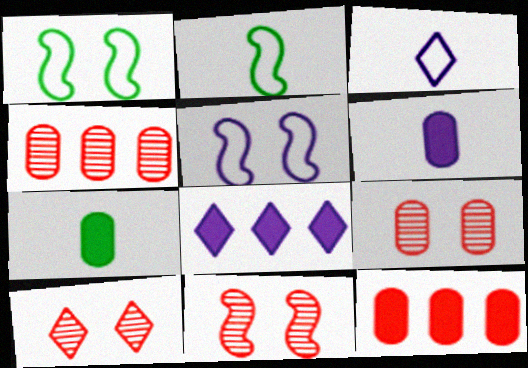[[2, 8, 9], 
[9, 10, 11]]